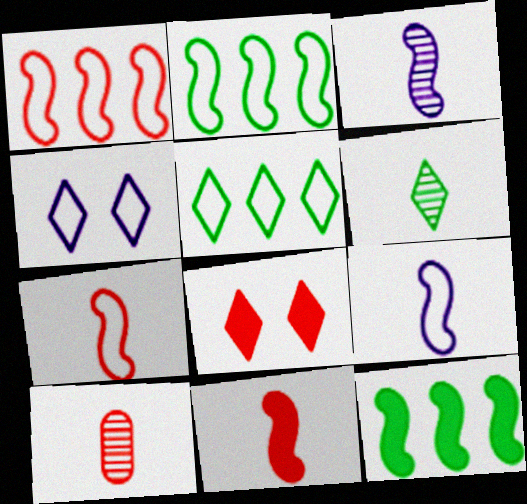[[1, 8, 10], 
[3, 6, 10], 
[4, 10, 12]]